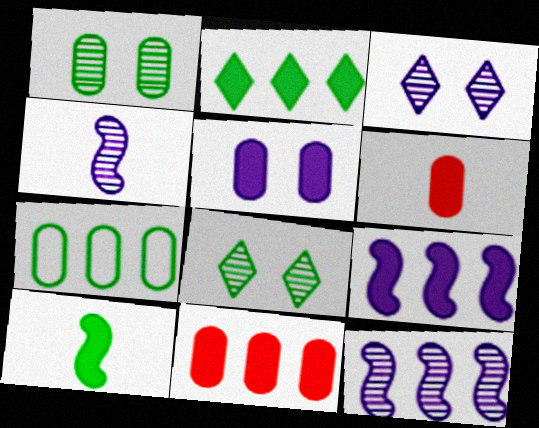[[2, 9, 11], 
[7, 8, 10]]